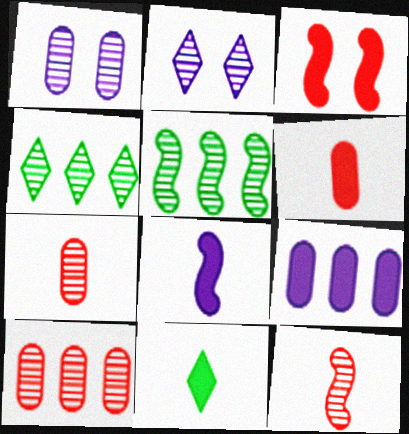[[1, 4, 12], 
[2, 5, 7], 
[3, 9, 11], 
[6, 8, 11]]